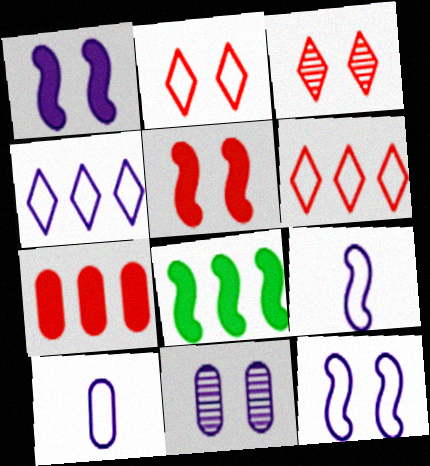[[3, 8, 10], 
[4, 10, 12]]